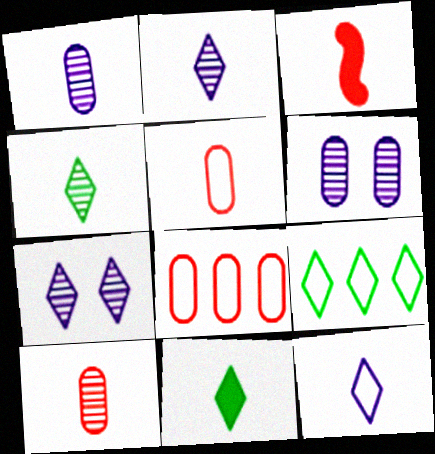[[3, 6, 9]]